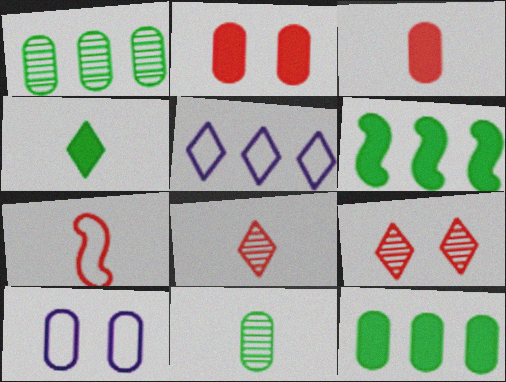[[1, 3, 10], 
[3, 7, 8], 
[4, 5, 9], 
[6, 8, 10]]